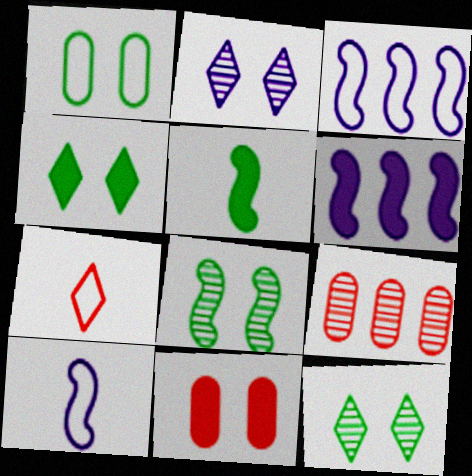[[1, 3, 7], 
[1, 4, 8], 
[4, 9, 10]]